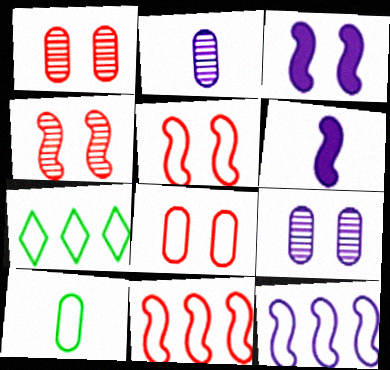[[1, 6, 7]]